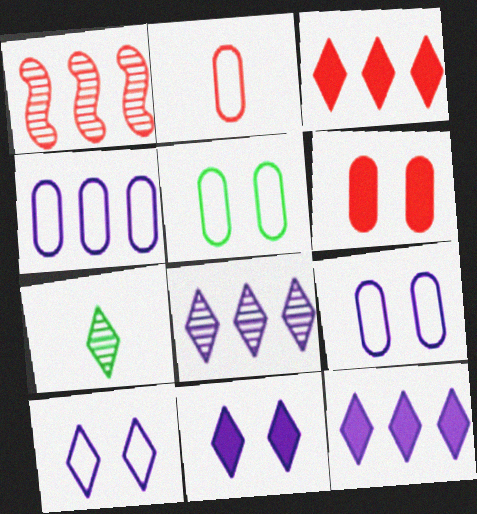[[2, 4, 5], 
[3, 7, 10]]